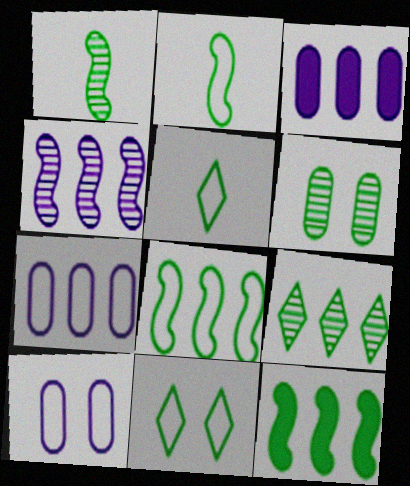[[1, 6, 9], 
[5, 6, 12]]